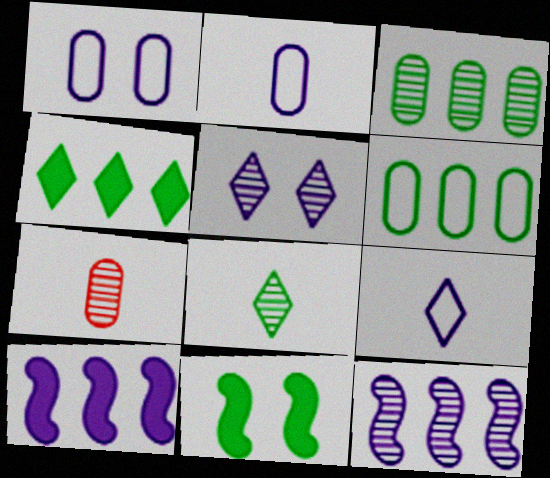[[2, 5, 10], 
[6, 8, 11]]